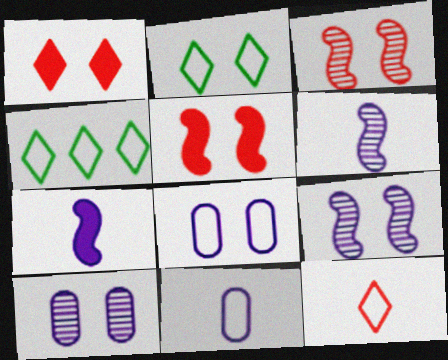[[2, 5, 10]]